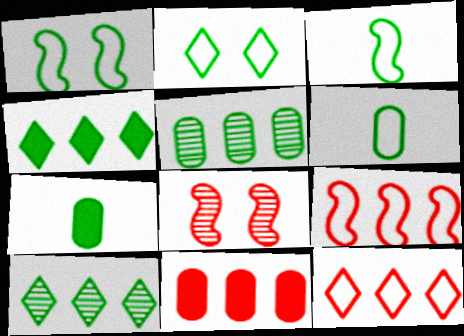[[1, 7, 10]]